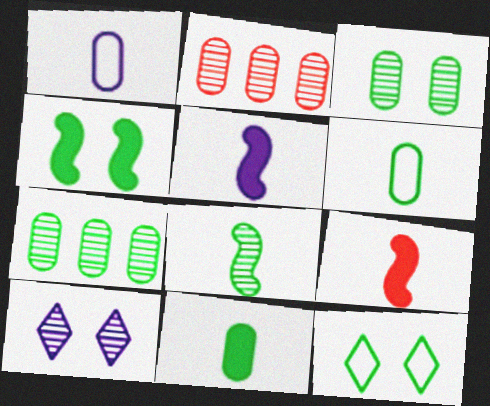[[2, 5, 12], 
[2, 8, 10], 
[3, 4, 12]]